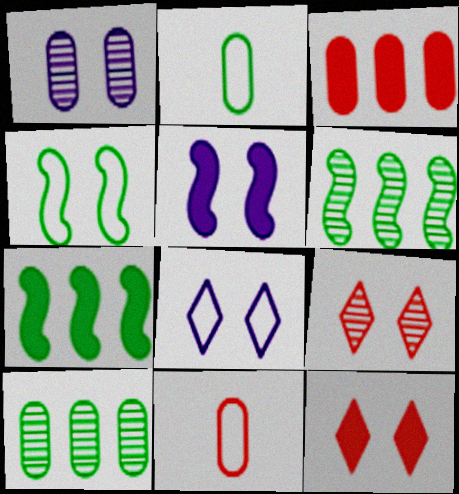[[1, 2, 3], 
[1, 4, 12], 
[1, 5, 8]]